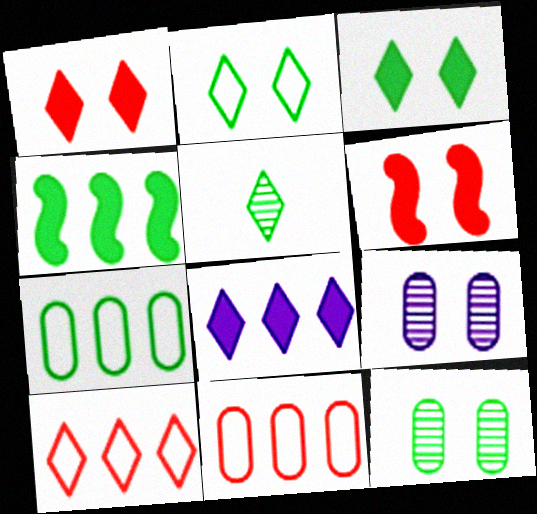[[2, 6, 9]]